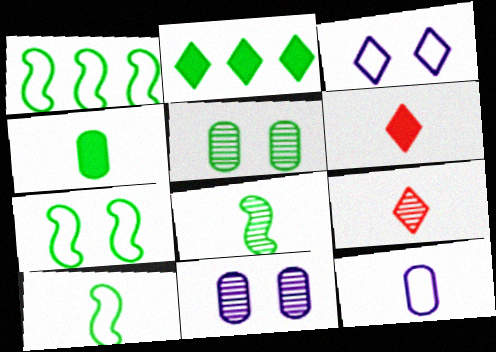[[1, 6, 11], 
[1, 7, 10], 
[2, 3, 9], 
[2, 5, 10], 
[6, 8, 12]]